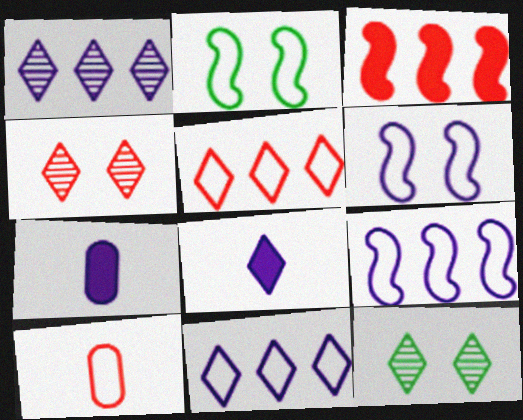[[1, 6, 7], 
[2, 10, 11], 
[3, 4, 10], 
[5, 8, 12]]